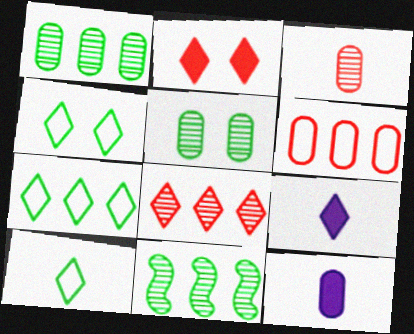[[4, 7, 10], 
[4, 8, 9], 
[5, 6, 12]]